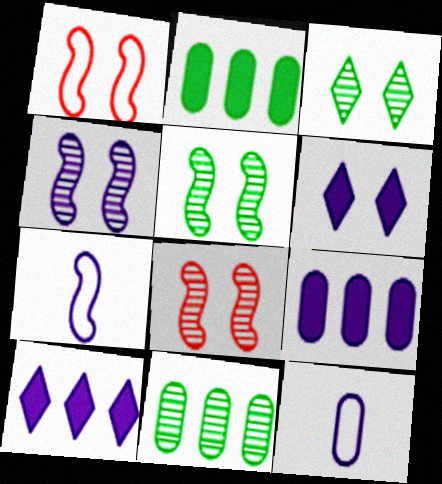[[4, 5, 8], 
[4, 10, 12]]